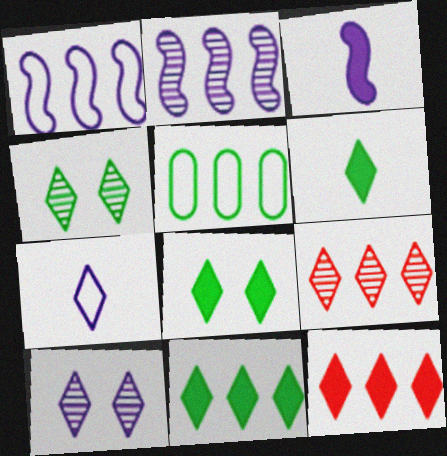[[2, 5, 12], 
[4, 7, 12], 
[6, 8, 11], 
[7, 8, 9]]